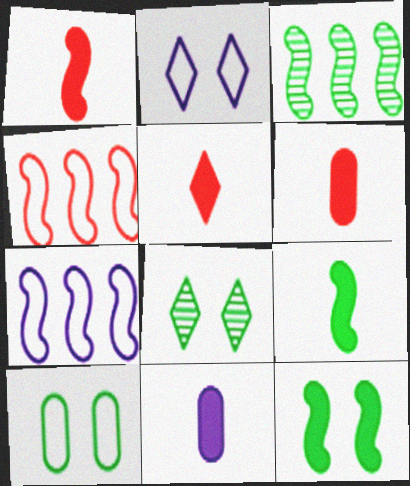[[1, 5, 6], 
[2, 3, 6], 
[4, 8, 11], 
[5, 9, 11], 
[6, 7, 8], 
[8, 10, 12]]